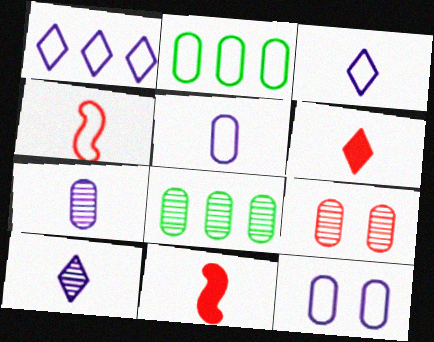[[7, 8, 9]]